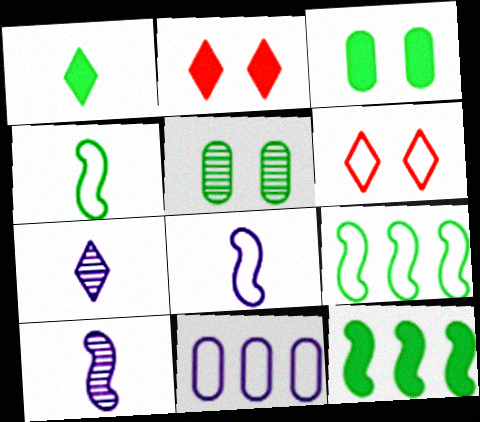[[1, 3, 12], 
[1, 5, 9], 
[4, 6, 11]]